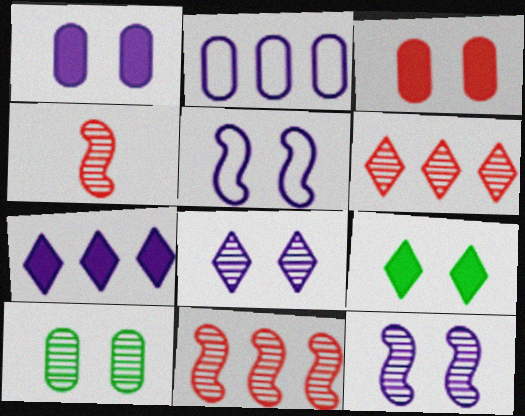[[1, 5, 8], 
[2, 4, 9]]